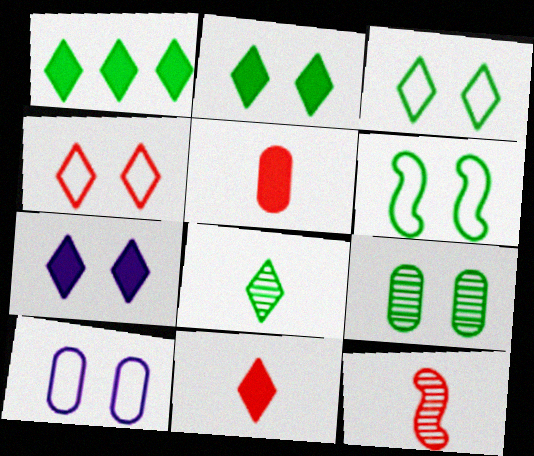[[1, 3, 8], 
[1, 7, 11], 
[1, 10, 12], 
[2, 6, 9], 
[4, 6, 10]]